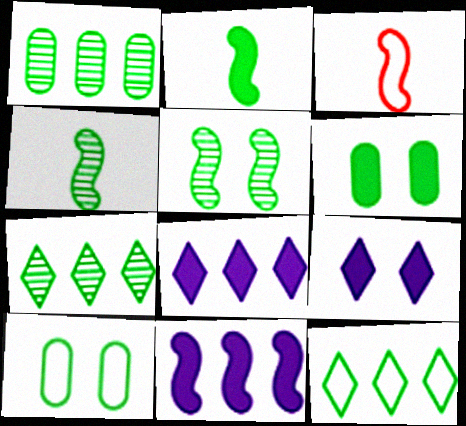[[1, 3, 9], 
[2, 7, 10], 
[3, 5, 11], 
[4, 6, 12]]